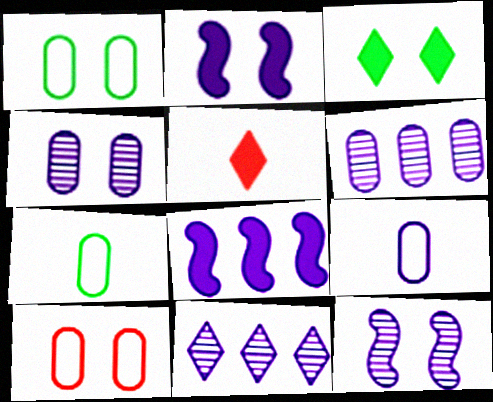[[2, 9, 11], 
[3, 10, 12]]